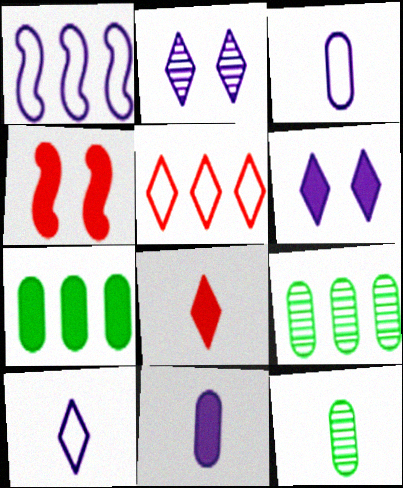[[1, 2, 11], 
[4, 9, 10]]